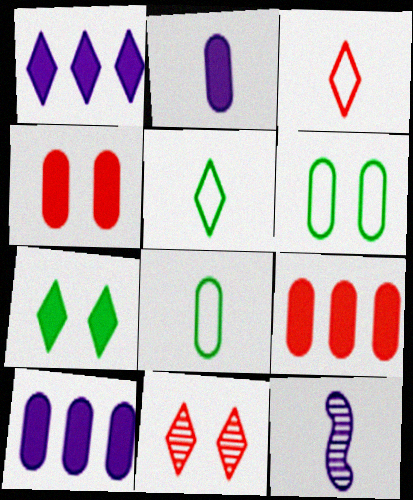[[1, 5, 11]]